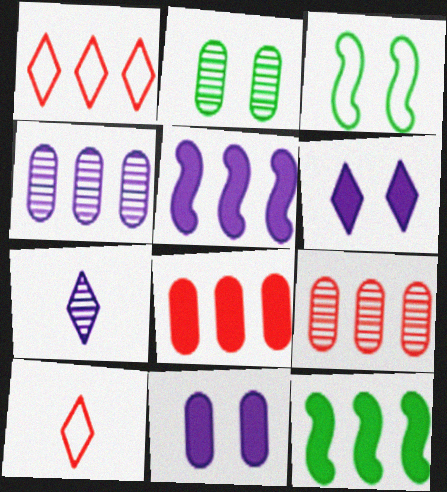[[1, 4, 12], 
[2, 5, 10], 
[3, 7, 8]]